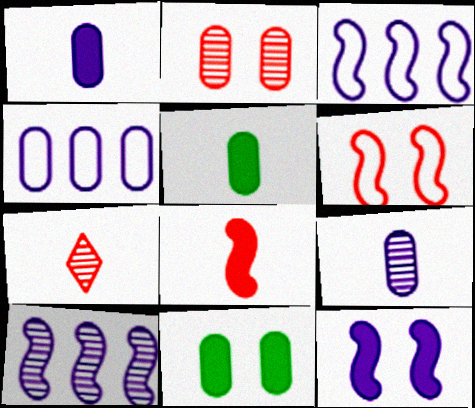[[2, 4, 5], 
[3, 7, 11]]